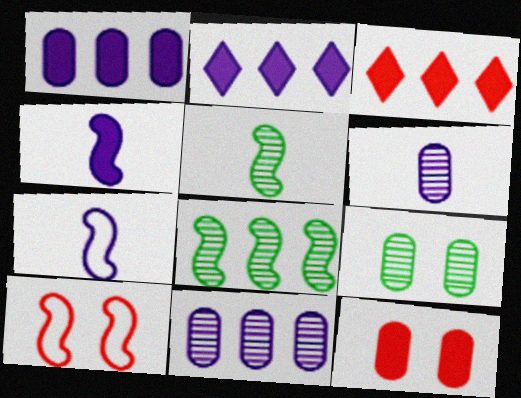[[3, 7, 9], 
[4, 8, 10]]